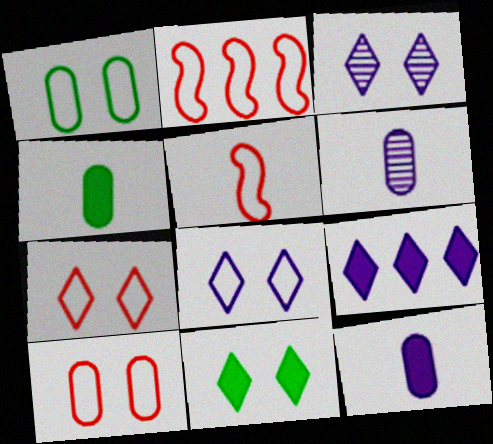[[2, 3, 4], 
[2, 6, 11], 
[3, 7, 11]]